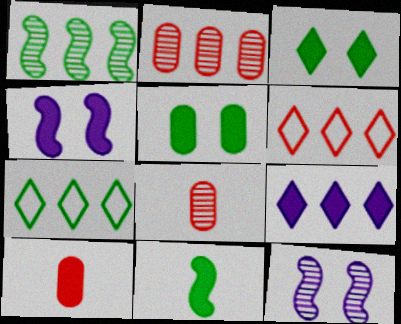[[4, 7, 8], 
[7, 10, 12]]